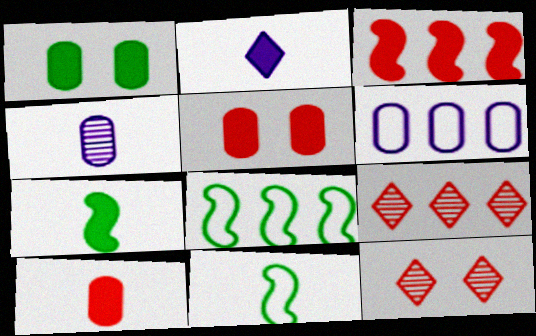[[1, 2, 3], 
[2, 7, 10], 
[6, 7, 12]]